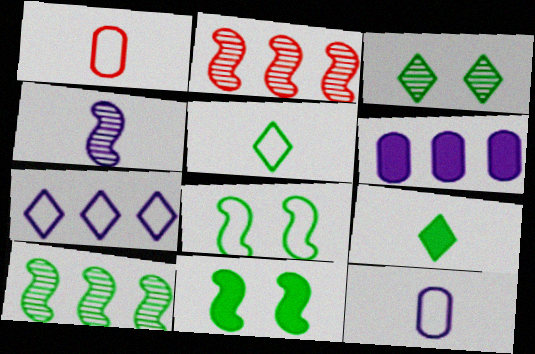[[1, 4, 9], 
[1, 7, 8]]